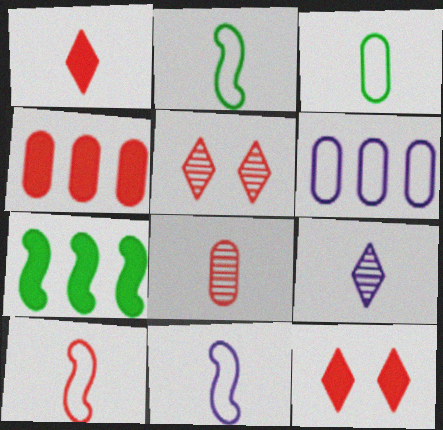[[1, 8, 10], 
[2, 10, 11], 
[4, 5, 10]]